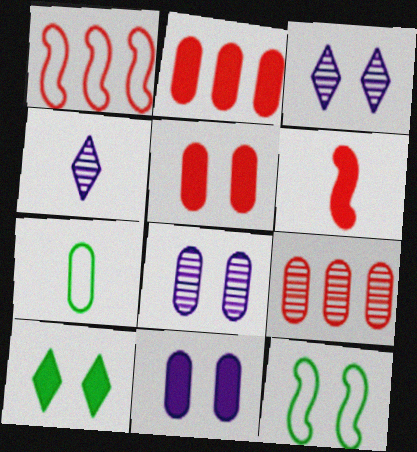[[2, 4, 12], 
[2, 7, 8], 
[3, 5, 12], 
[4, 6, 7], 
[7, 9, 11]]